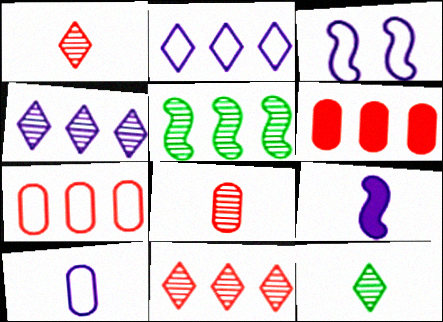[[2, 3, 10], 
[2, 5, 6], 
[3, 6, 12]]